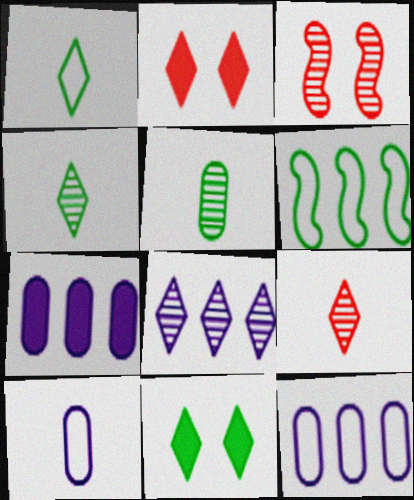[[1, 2, 8], 
[1, 3, 7], 
[3, 5, 8], 
[5, 6, 11]]